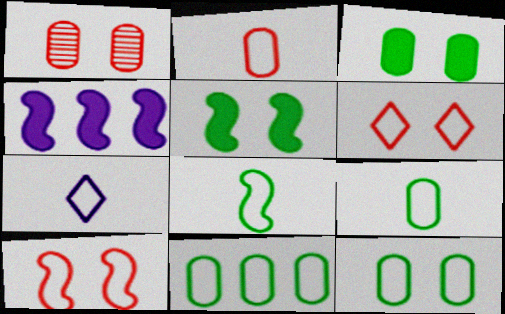[[2, 7, 8], 
[7, 10, 11], 
[9, 11, 12]]